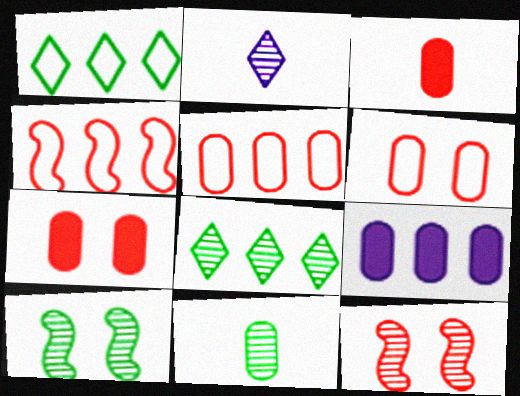[[4, 8, 9], 
[6, 9, 11], 
[8, 10, 11]]